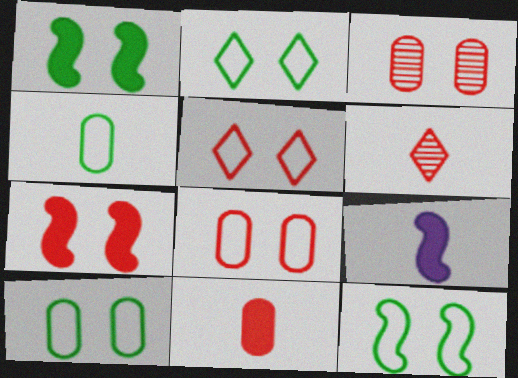[[2, 10, 12], 
[3, 5, 7], 
[4, 6, 9]]